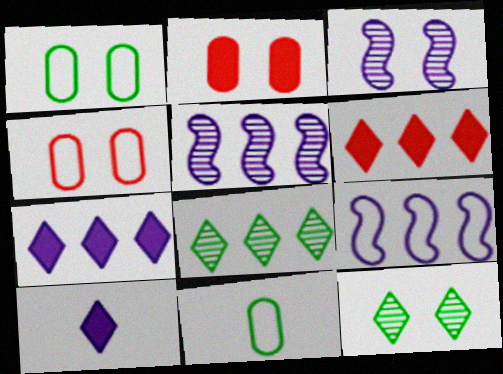[[3, 6, 11]]